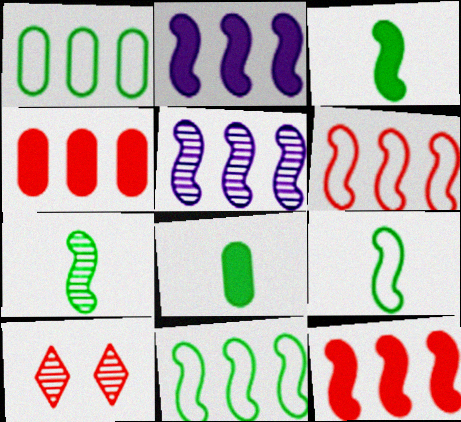[[3, 7, 9], 
[5, 11, 12]]